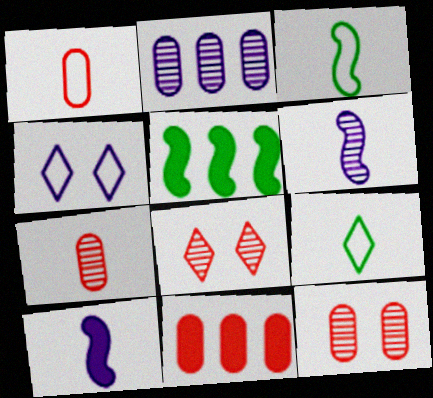[[1, 11, 12], 
[2, 4, 10], 
[4, 5, 7], 
[7, 9, 10]]